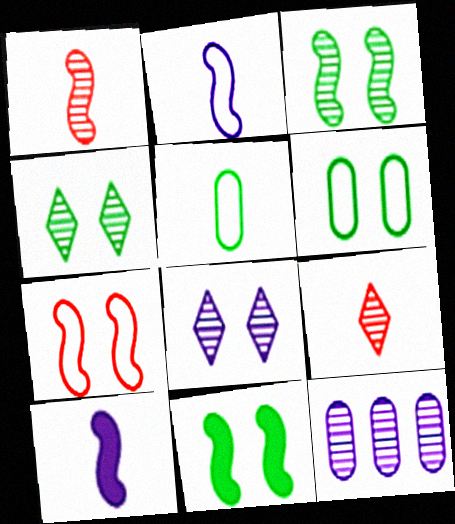[[1, 4, 12], 
[3, 9, 12], 
[4, 6, 11], 
[5, 9, 10]]